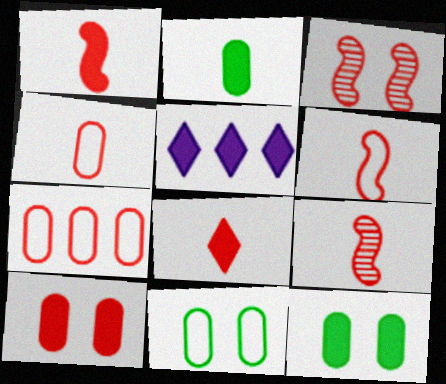[[1, 5, 12], 
[1, 6, 9], 
[3, 7, 8], 
[4, 8, 9], 
[5, 9, 11]]